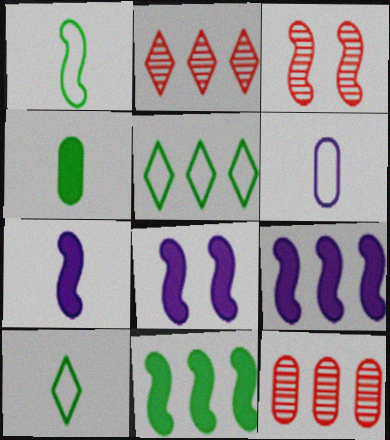[[1, 3, 9], 
[5, 9, 12], 
[7, 8, 9], 
[8, 10, 12]]